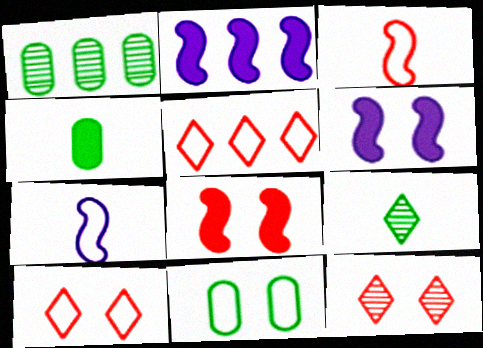[[1, 2, 5], 
[1, 4, 11], 
[5, 7, 11], 
[6, 11, 12]]